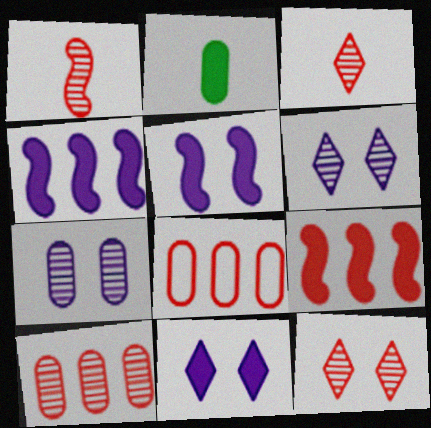[[1, 10, 12], 
[2, 7, 8], 
[2, 9, 11]]